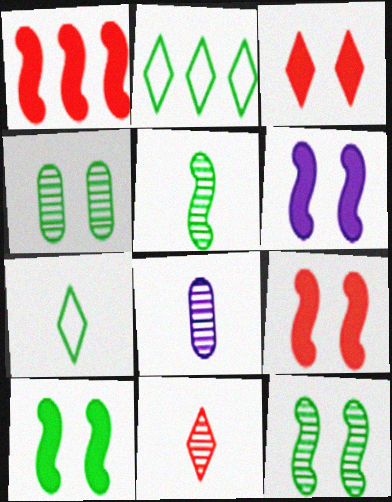[[2, 8, 9], 
[5, 8, 11], 
[6, 9, 10]]